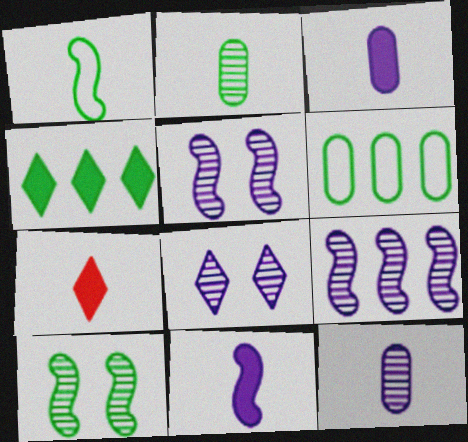[[1, 7, 12], 
[5, 6, 7], 
[8, 9, 12]]